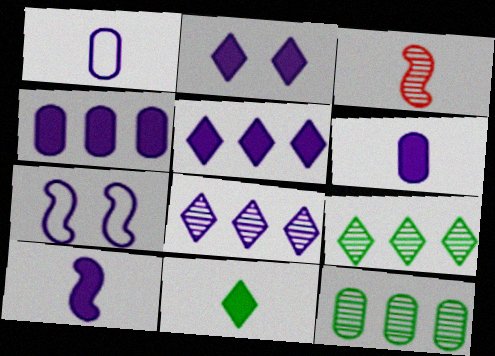[[1, 3, 11], 
[2, 4, 10], 
[6, 7, 8]]